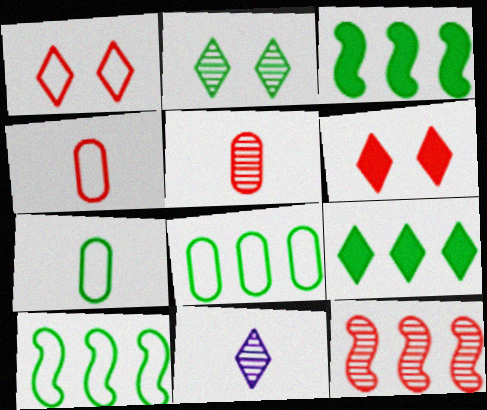[[1, 9, 11], 
[2, 3, 7], 
[4, 6, 12]]